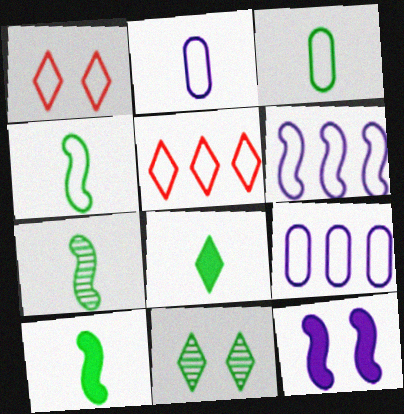[[1, 3, 6], 
[1, 4, 9], 
[3, 7, 8], 
[4, 7, 10]]